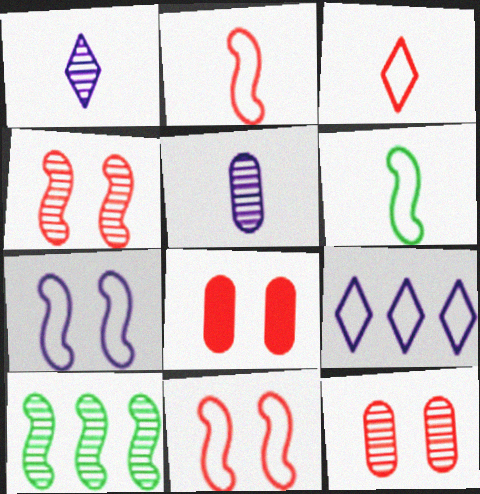[[1, 10, 12]]